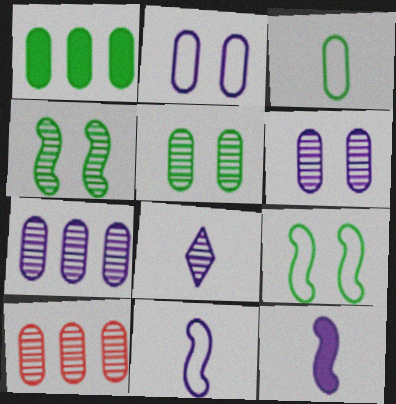[[1, 3, 5], 
[4, 8, 10]]